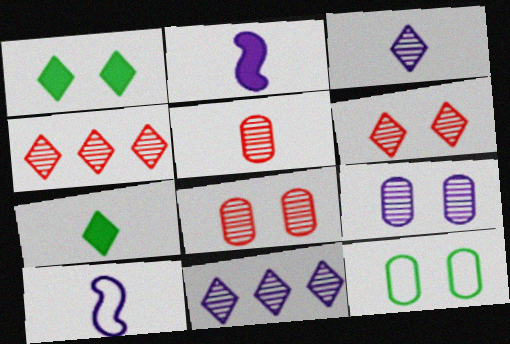[[2, 4, 12], 
[5, 7, 10]]